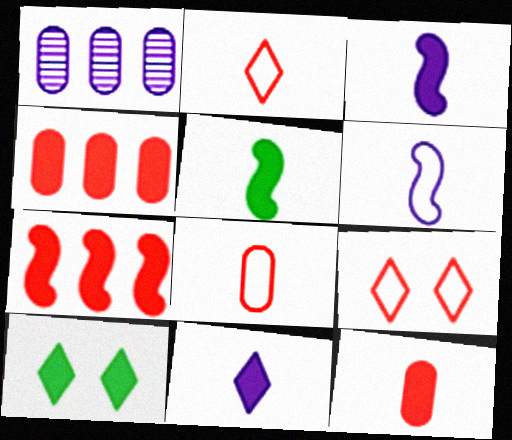[[1, 5, 9], 
[3, 4, 10], 
[5, 11, 12]]